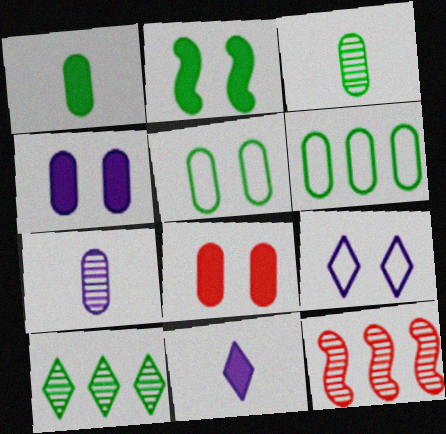[[1, 9, 12], 
[5, 11, 12], 
[6, 7, 8]]